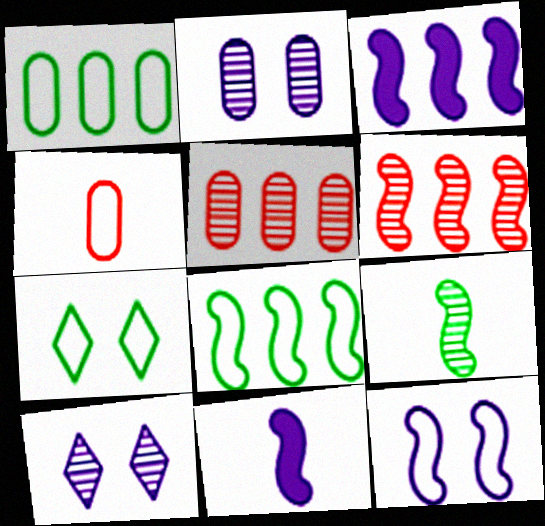[[3, 6, 8], 
[5, 7, 11], 
[5, 9, 10]]